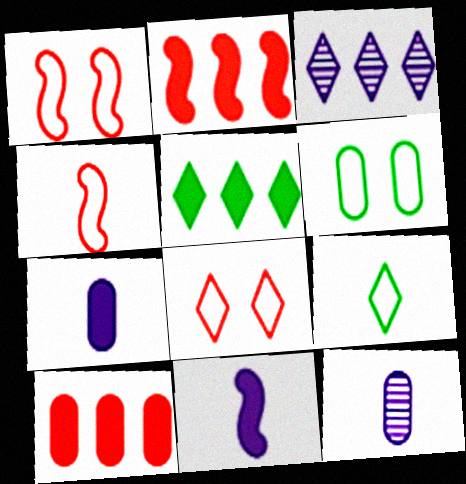[[1, 5, 12], 
[6, 10, 12]]